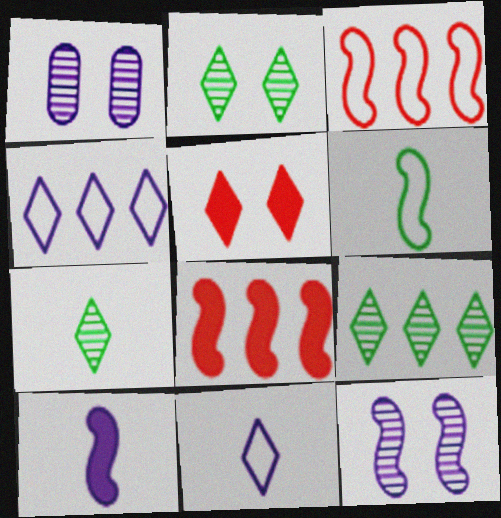[[1, 4, 10], 
[2, 7, 9], 
[4, 5, 7], 
[5, 9, 11], 
[6, 8, 12]]